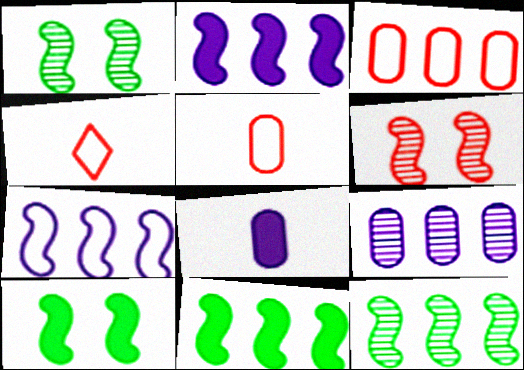[[4, 9, 10]]